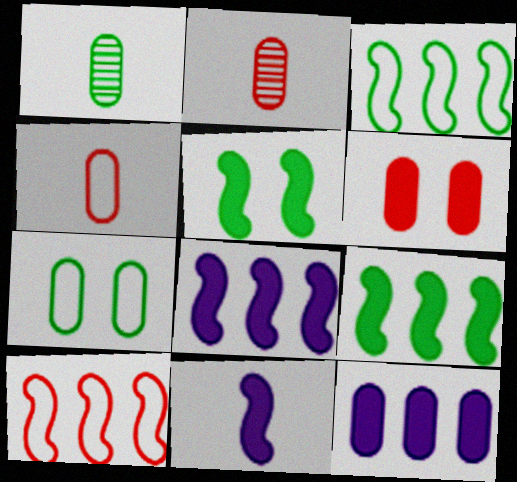[[2, 7, 12]]